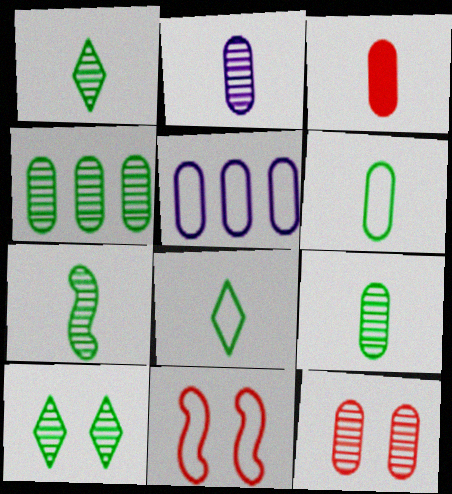[[1, 7, 9], 
[2, 3, 6], 
[2, 4, 12], 
[4, 7, 10], 
[5, 8, 11]]